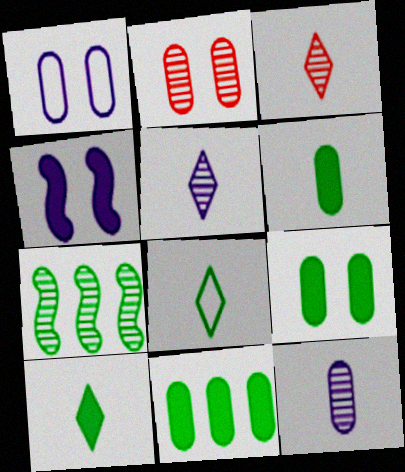[[1, 2, 9], 
[2, 5, 7], 
[6, 9, 11], 
[7, 8, 9]]